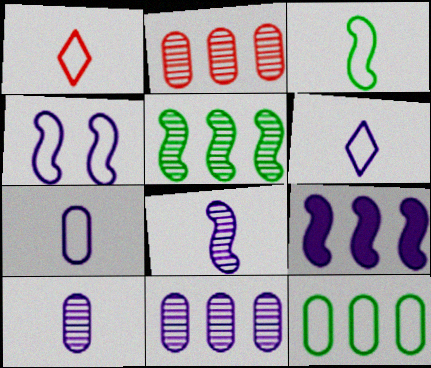[[1, 3, 7], 
[1, 4, 12], 
[4, 8, 9]]